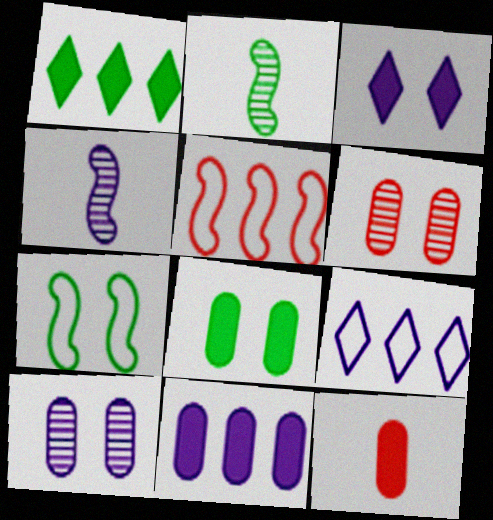[[3, 6, 7], 
[8, 11, 12]]